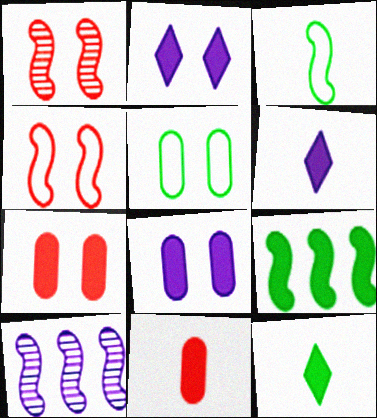[[1, 2, 5], 
[2, 9, 11], 
[6, 7, 9]]